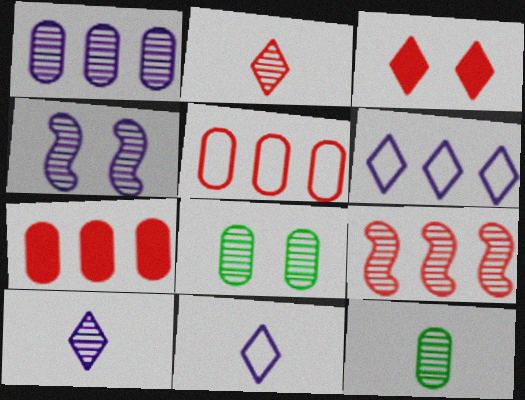[[1, 4, 10], 
[8, 9, 10]]